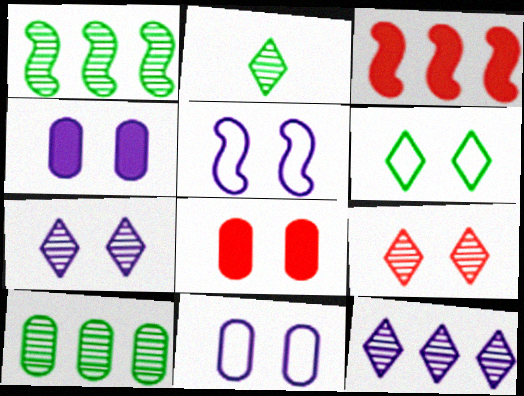[[2, 3, 11], 
[2, 9, 12], 
[4, 5, 7]]